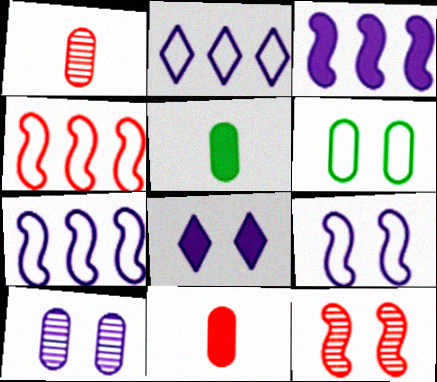[[2, 5, 12], 
[6, 8, 12], 
[8, 9, 10]]